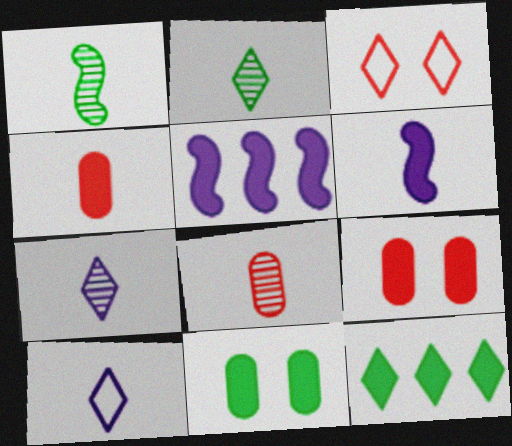[[1, 4, 10], 
[1, 7, 8], 
[3, 7, 12], 
[6, 9, 12]]